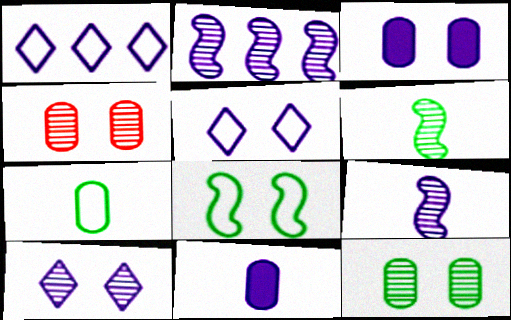[[1, 3, 9], 
[2, 5, 11]]